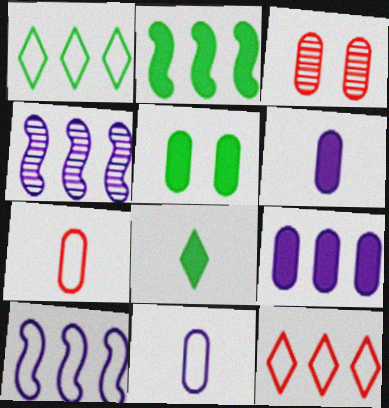[[2, 5, 8], 
[3, 8, 10]]